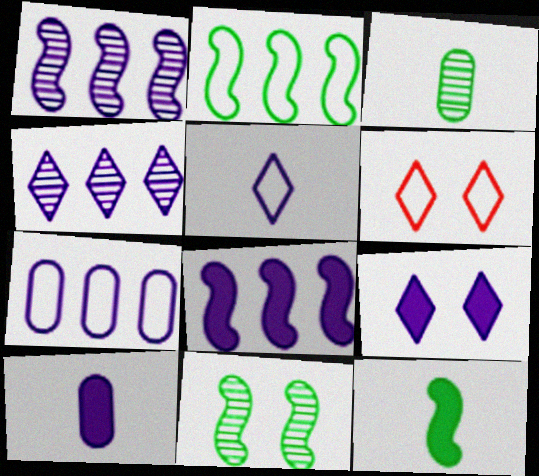[[2, 11, 12], 
[3, 6, 8], 
[4, 5, 9], 
[4, 7, 8], 
[8, 9, 10]]